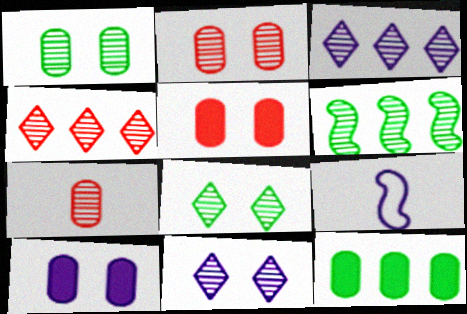[[3, 9, 10], 
[6, 7, 11]]